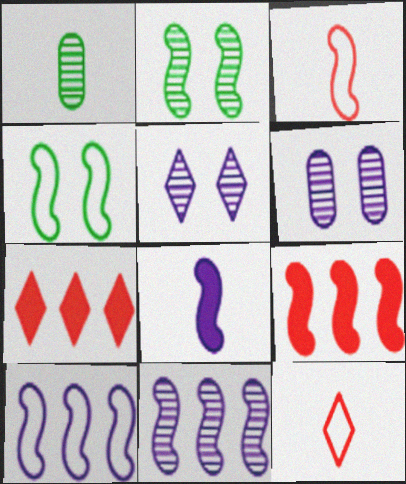[[1, 8, 12], 
[3, 4, 10]]